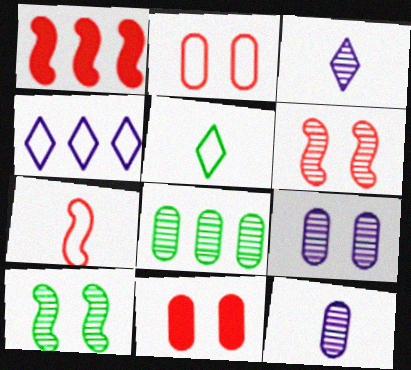[[1, 4, 8], 
[1, 5, 9], 
[1, 6, 7], 
[3, 6, 8]]